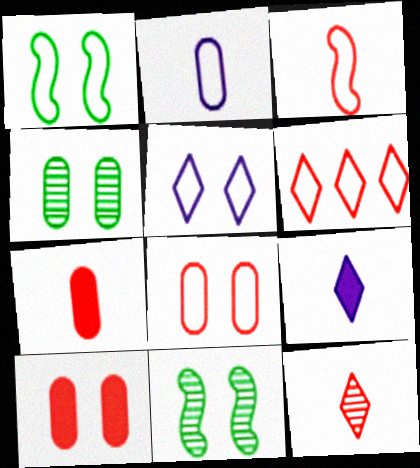[[1, 2, 6], 
[1, 5, 8], 
[3, 6, 8], 
[3, 7, 12], 
[5, 10, 11]]